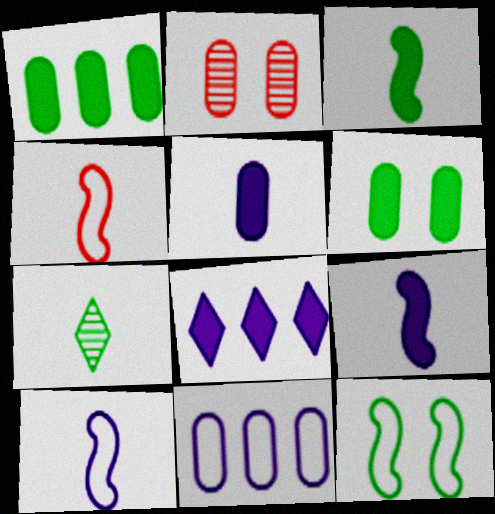[[1, 7, 12], 
[4, 5, 7]]